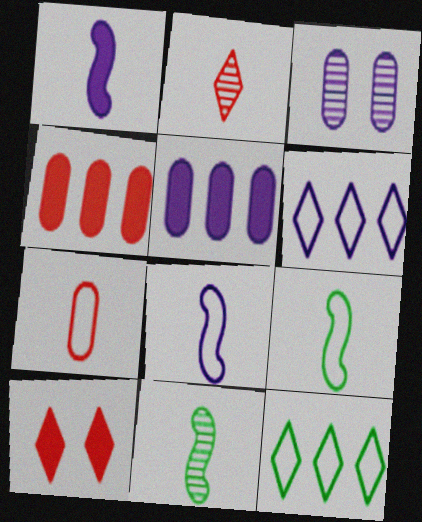[[1, 3, 6]]